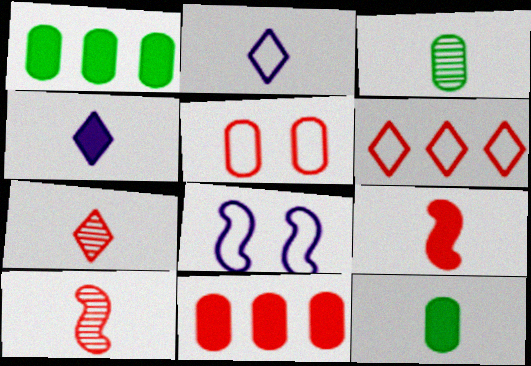[[1, 7, 8], 
[2, 3, 9], 
[2, 10, 12], 
[4, 9, 12]]